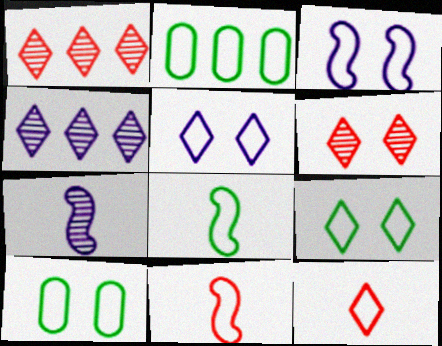[[2, 3, 12], 
[2, 5, 11], 
[2, 8, 9]]